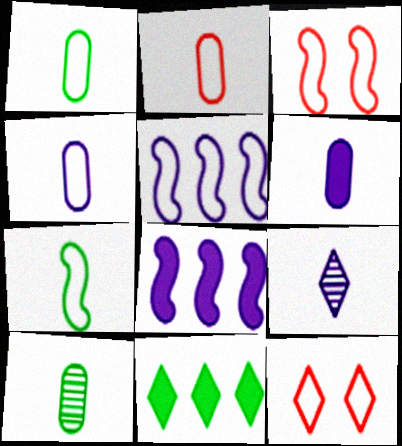[[1, 2, 4], 
[1, 5, 12], 
[2, 6, 10], 
[3, 5, 7], 
[8, 10, 12], 
[9, 11, 12]]